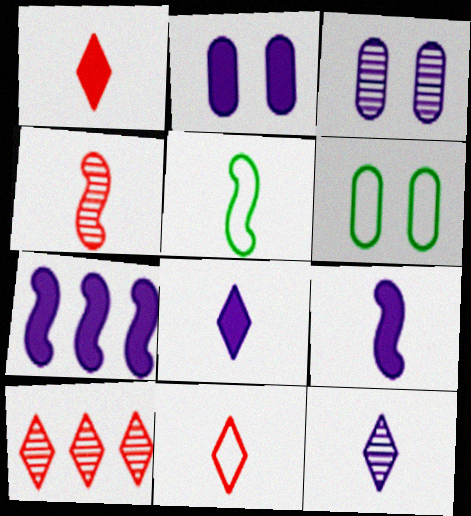[[2, 5, 10], 
[2, 7, 8], 
[4, 5, 9], 
[6, 9, 10]]